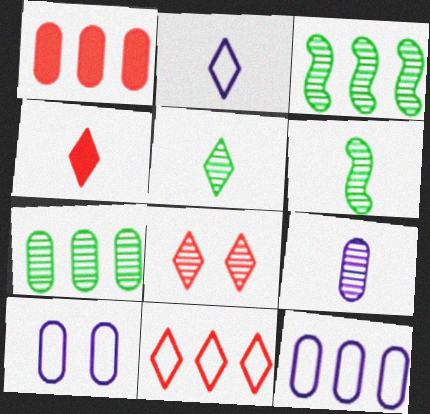[[1, 7, 12], 
[2, 4, 5], 
[3, 4, 10], 
[3, 8, 9], 
[4, 8, 11]]